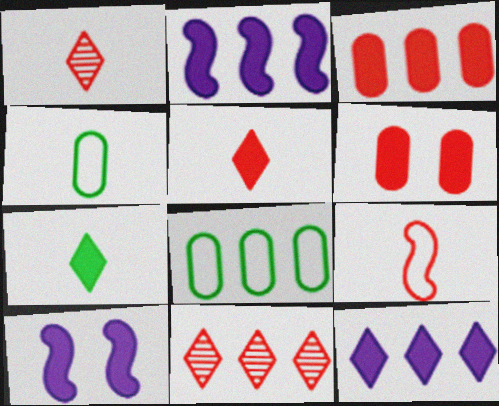[[1, 8, 10], 
[2, 6, 7], 
[2, 8, 11], 
[3, 7, 10], 
[4, 10, 11], 
[6, 9, 11]]